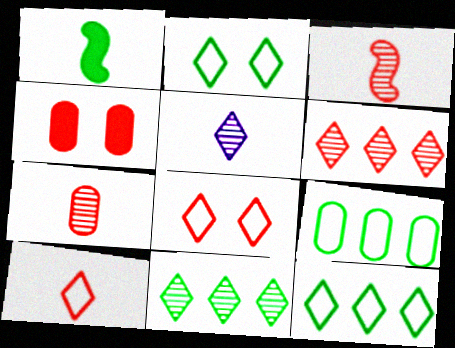[]